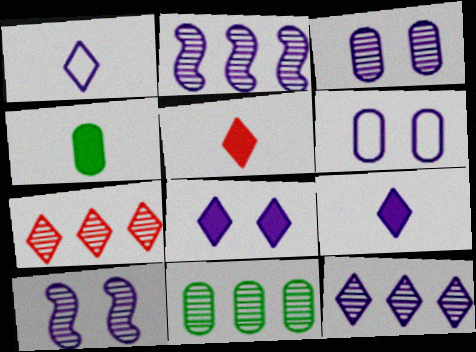[[1, 8, 12], 
[2, 6, 9], 
[2, 7, 11], 
[6, 8, 10]]